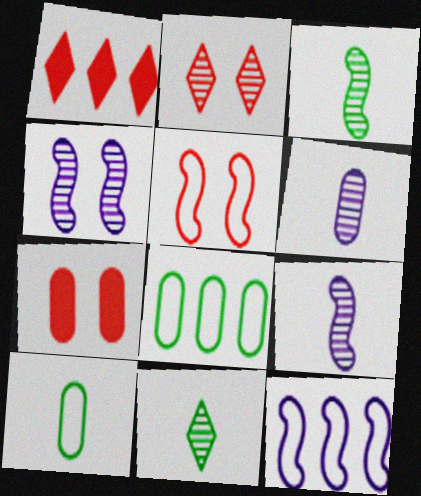[[1, 4, 10], 
[2, 5, 7], 
[6, 7, 8], 
[7, 11, 12]]